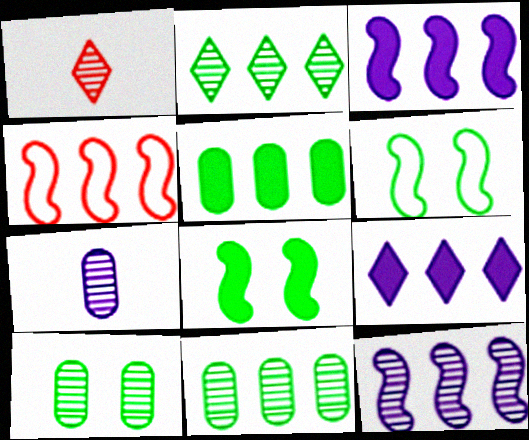[[1, 10, 12], 
[4, 9, 11]]